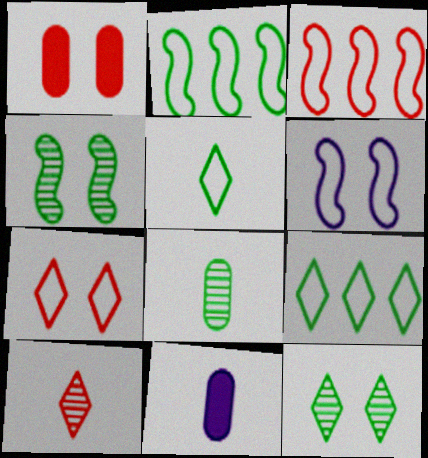[[1, 3, 10], 
[1, 6, 12], 
[3, 11, 12]]